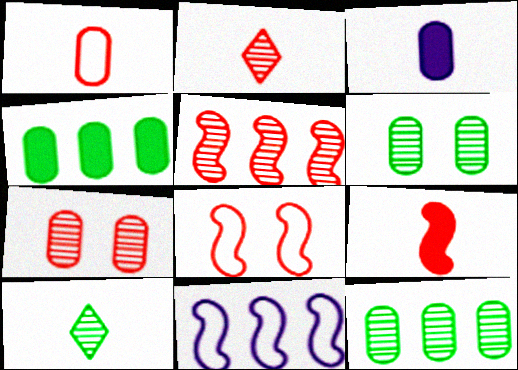[[1, 2, 9], 
[2, 5, 7], 
[5, 8, 9]]